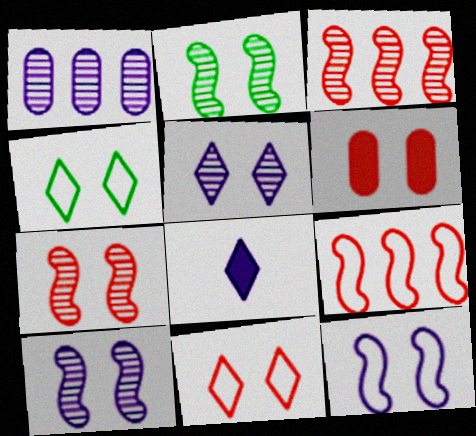[[1, 8, 12], 
[2, 7, 10], 
[4, 6, 10], 
[6, 7, 11]]